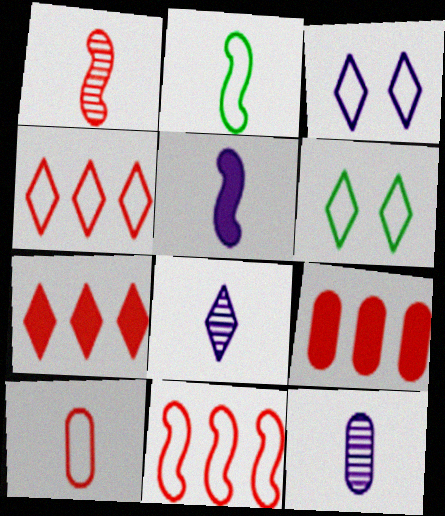[[1, 2, 5], 
[6, 7, 8]]